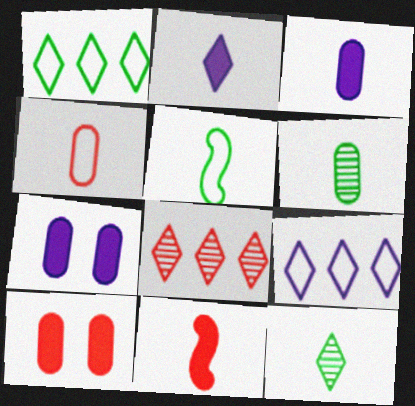[[3, 4, 6], 
[5, 7, 8]]